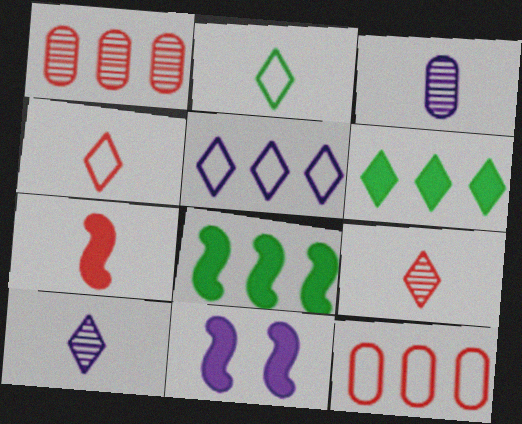[[1, 2, 11], 
[1, 5, 8], 
[2, 3, 7], 
[3, 5, 11], 
[7, 8, 11]]